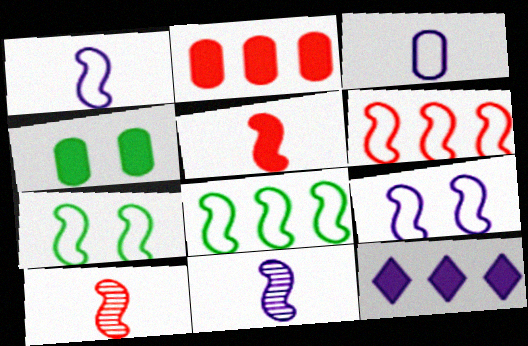[[1, 6, 7], 
[4, 5, 12]]